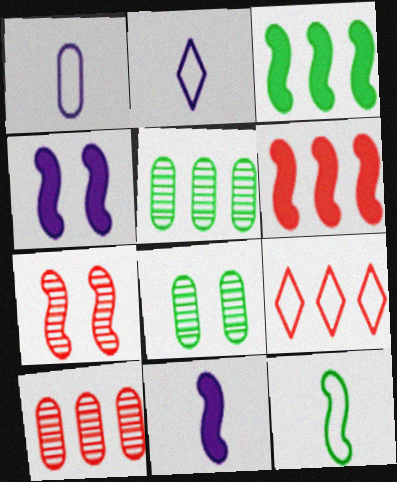[[2, 6, 8], 
[6, 9, 10], 
[8, 9, 11]]